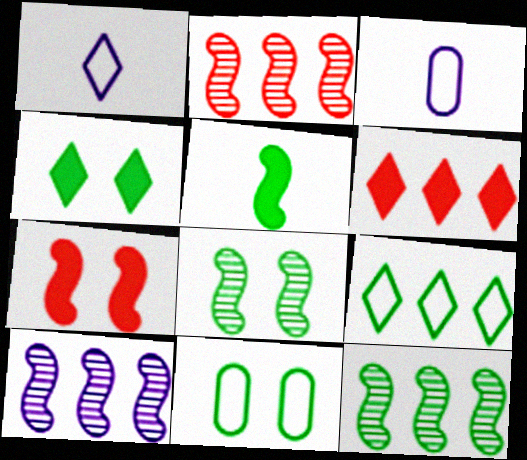[[2, 3, 4], 
[2, 10, 12], 
[3, 6, 8], 
[4, 8, 11]]